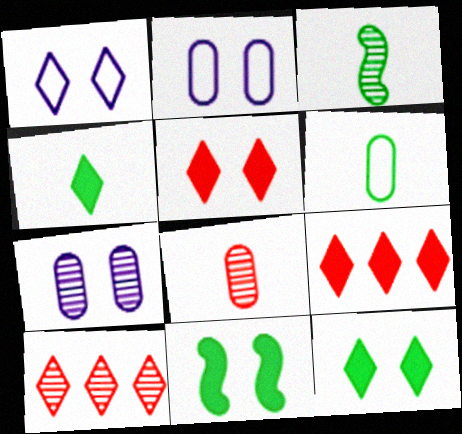[[1, 4, 10], 
[2, 3, 9], 
[3, 4, 6], 
[3, 7, 10]]